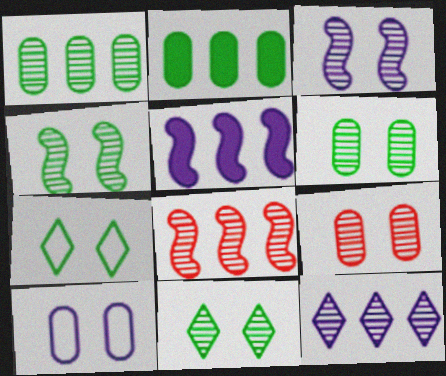[[1, 8, 12], 
[3, 9, 11], 
[4, 6, 11]]